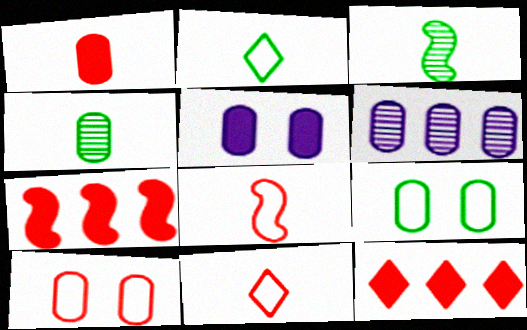[[1, 6, 9]]